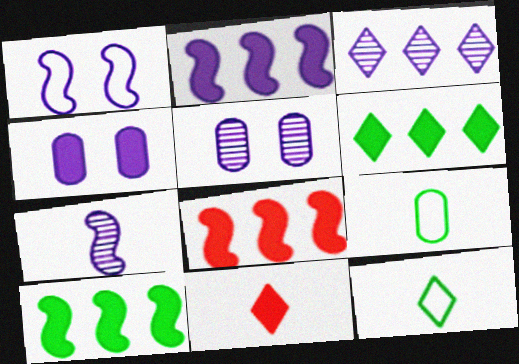[[1, 2, 7], 
[2, 8, 10], 
[3, 5, 7], 
[4, 10, 11], 
[5, 8, 12], 
[7, 9, 11]]